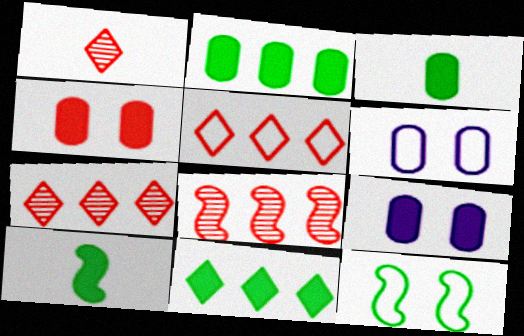[[6, 7, 10]]